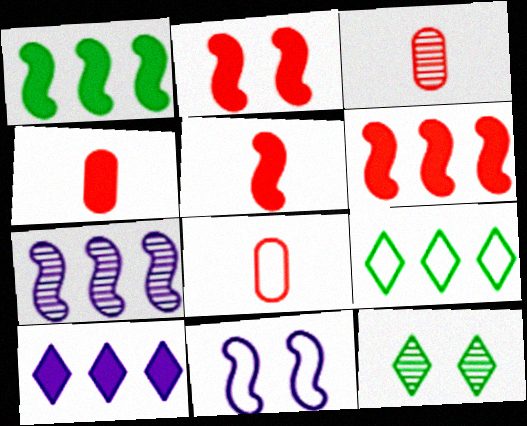[[2, 5, 6], 
[3, 4, 8], 
[3, 7, 12], 
[8, 9, 11]]